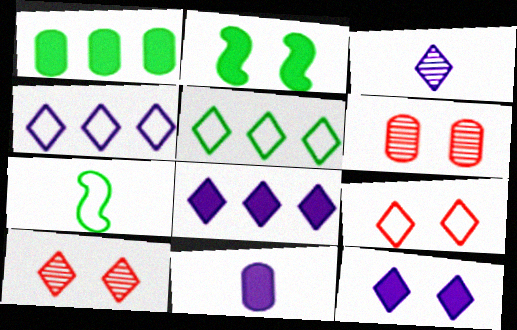[[3, 4, 12], 
[6, 7, 8]]